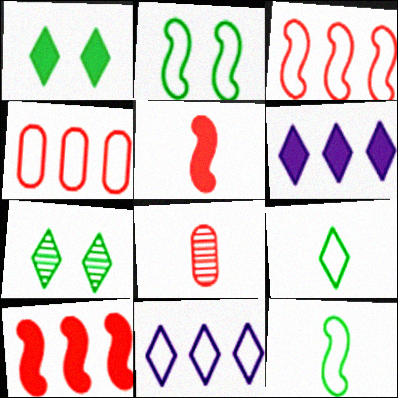[[2, 6, 8]]